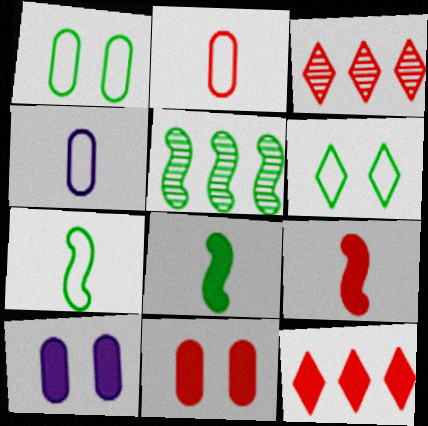[[3, 7, 10], 
[8, 10, 12], 
[9, 11, 12]]